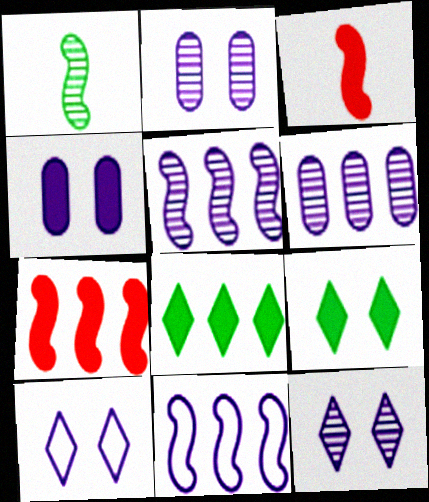[[3, 4, 8]]